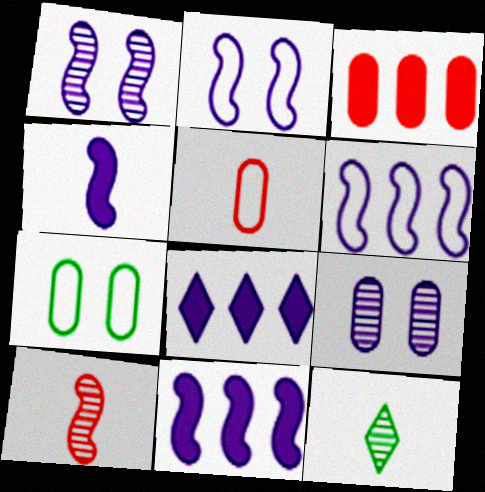[[1, 4, 6], 
[2, 3, 12], 
[4, 5, 12], 
[7, 8, 10]]